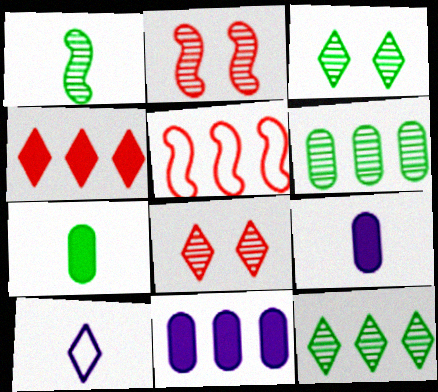[[1, 3, 6], 
[3, 4, 10], 
[3, 5, 9], 
[5, 11, 12]]